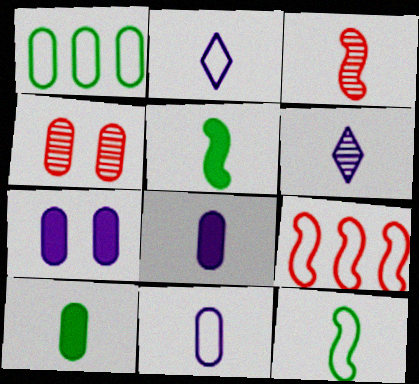[[1, 4, 8], 
[2, 3, 10]]